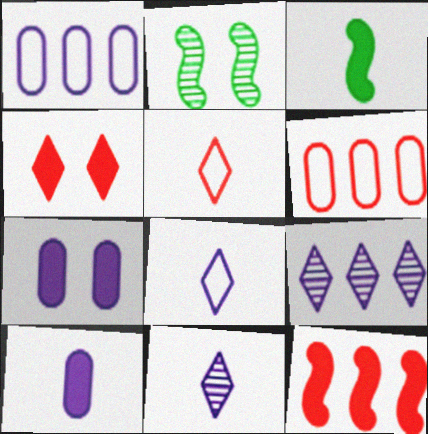[]